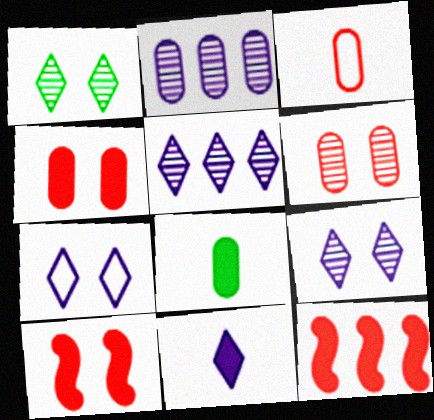[[5, 7, 11]]